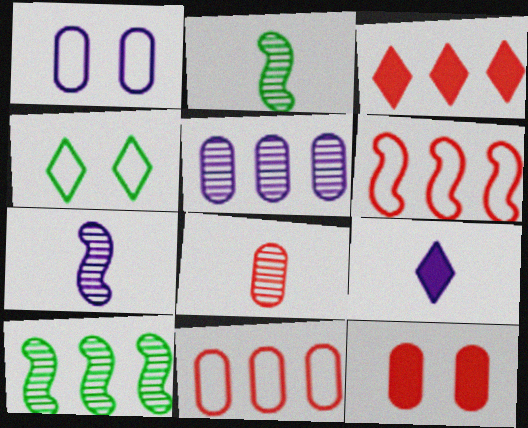[[1, 2, 3], 
[8, 11, 12]]